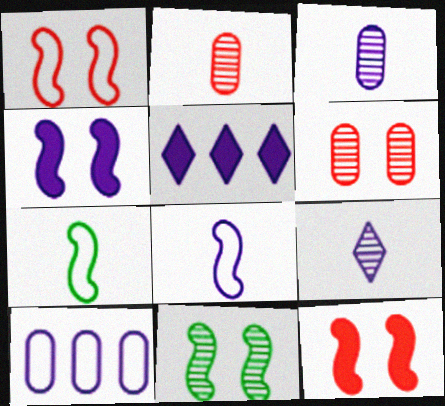[[1, 4, 11], 
[4, 9, 10], 
[5, 6, 7]]